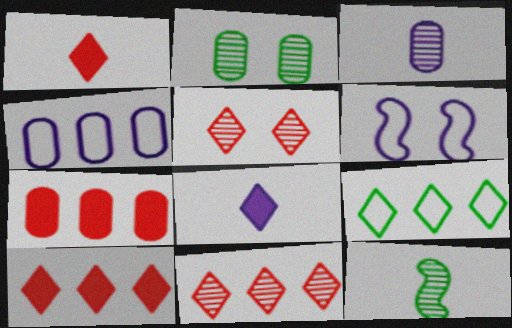[[5, 8, 9]]